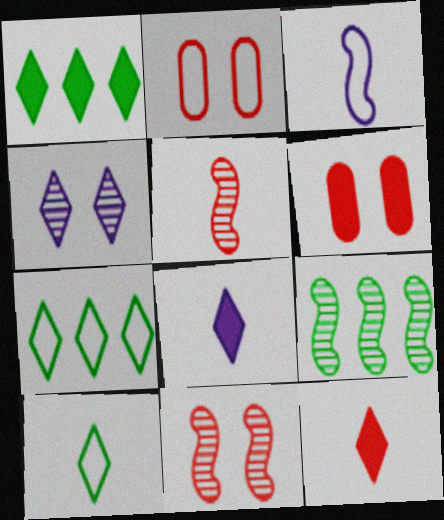[[2, 3, 7], 
[2, 8, 9], 
[4, 7, 12]]